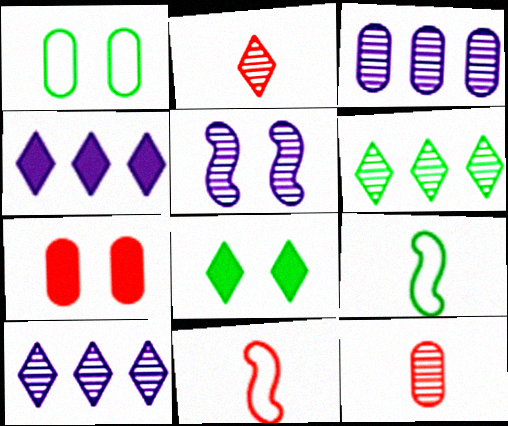[[3, 8, 11], 
[5, 6, 12], 
[7, 9, 10]]